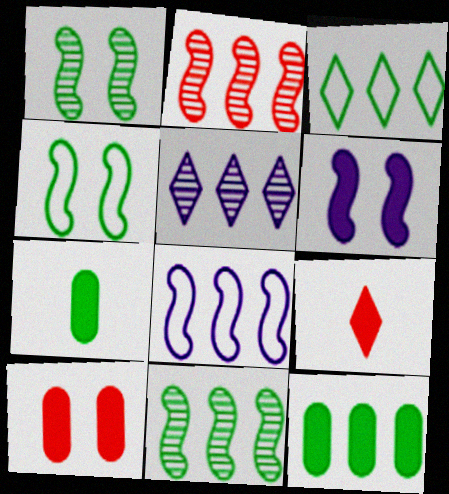[[1, 3, 7], 
[3, 11, 12], 
[6, 9, 12]]